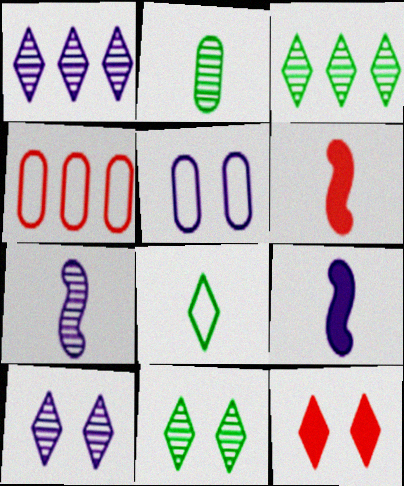[[1, 5, 9], 
[1, 8, 12], 
[3, 5, 6], 
[4, 9, 11]]